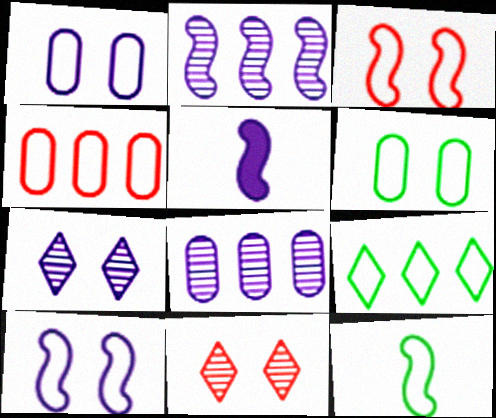[[2, 5, 10], 
[6, 9, 12]]